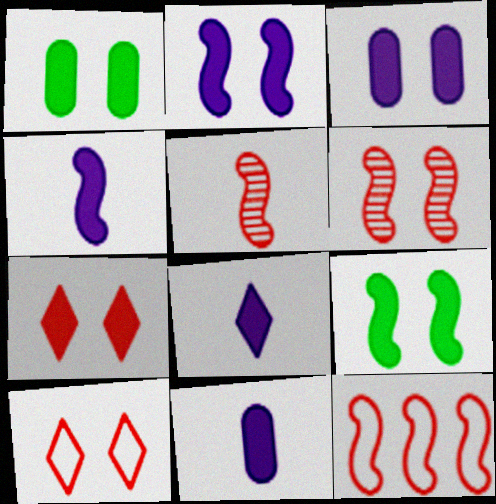[[1, 2, 7], 
[3, 7, 9], 
[4, 8, 11]]